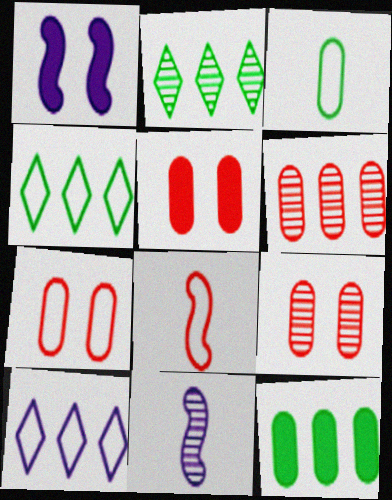[[2, 9, 11], 
[4, 5, 11], 
[5, 7, 9]]